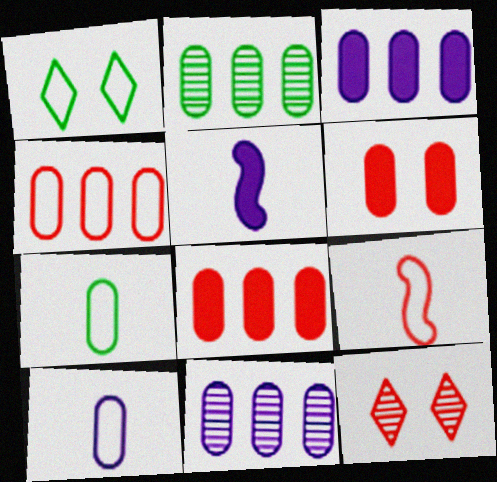[[2, 3, 4], 
[2, 6, 10], 
[6, 7, 11], 
[8, 9, 12]]